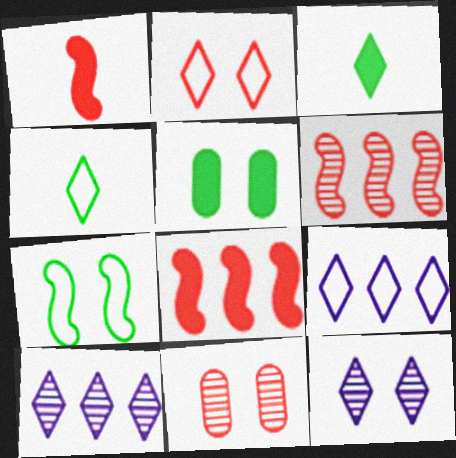[[2, 3, 10], 
[2, 4, 9]]